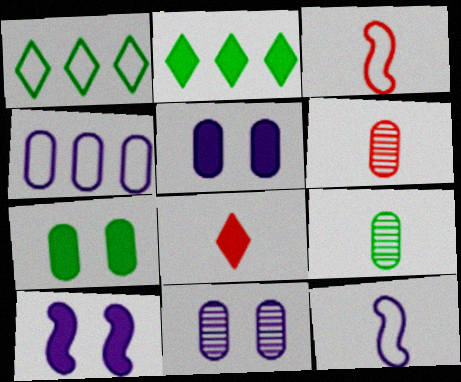[[1, 6, 10], 
[2, 3, 11], 
[3, 6, 8], 
[4, 6, 7], 
[8, 9, 12]]